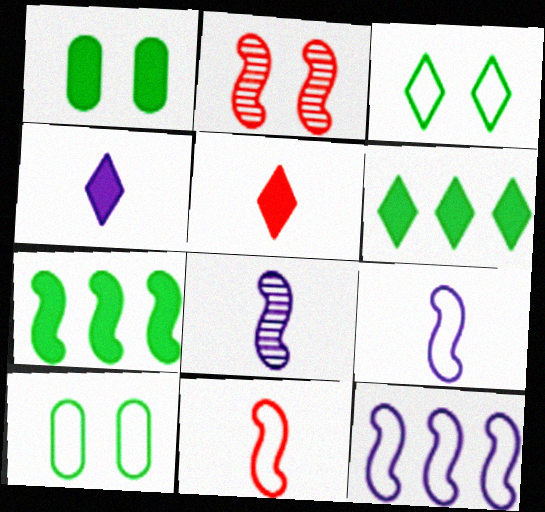[[2, 7, 9]]